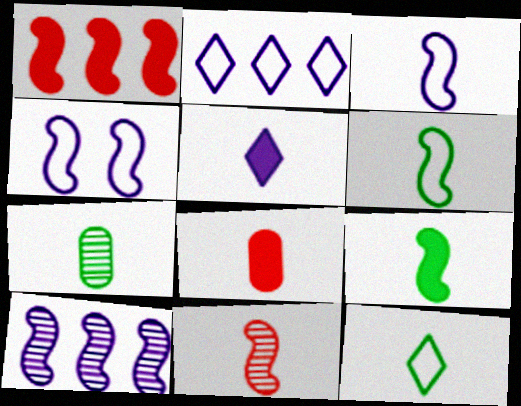[[3, 9, 11], 
[5, 8, 9], 
[7, 9, 12]]